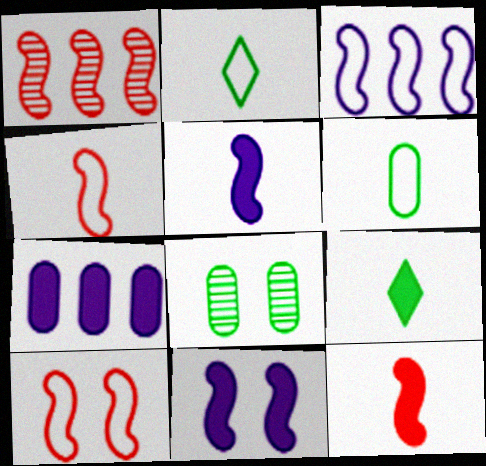[[1, 10, 12]]